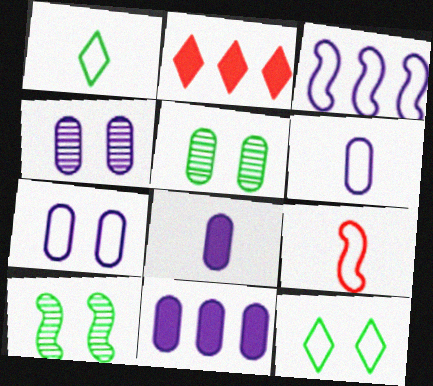[[1, 6, 9], 
[2, 6, 10], 
[4, 6, 11]]